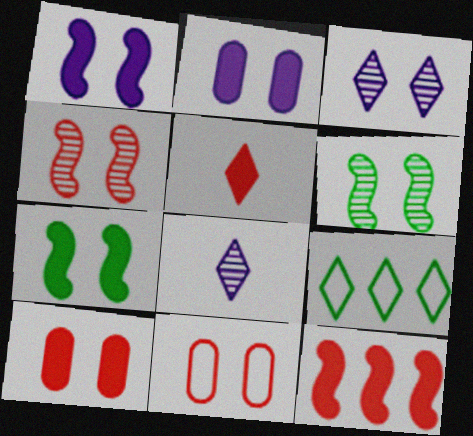[[3, 5, 9], 
[3, 7, 11], 
[5, 10, 12]]